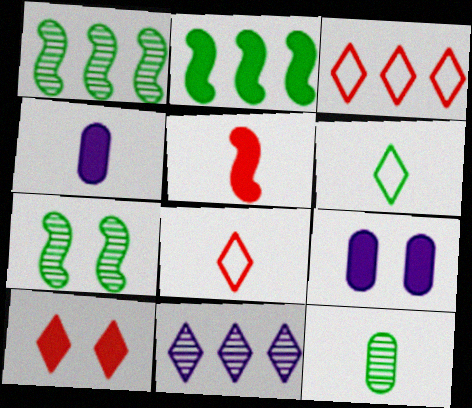[[1, 8, 9], 
[2, 4, 10], 
[3, 4, 7], 
[6, 10, 11]]